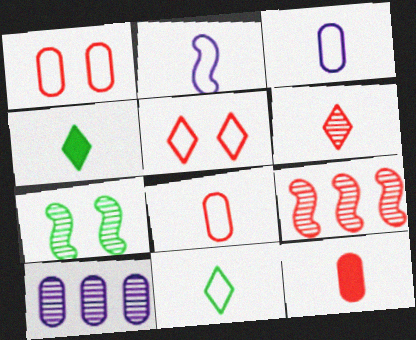[[2, 8, 11], 
[5, 9, 12], 
[6, 7, 10]]